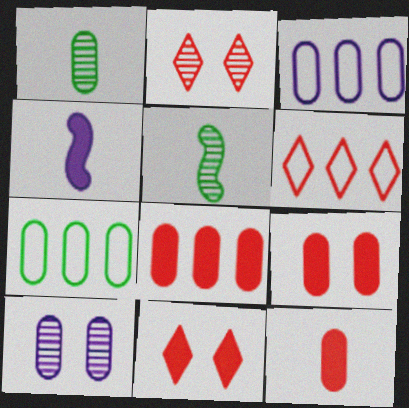[[1, 3, 9], 
[2, 4, 7], 
[3, 5, 11], 
[7, 10, 12], 
[8, 9, 12]]